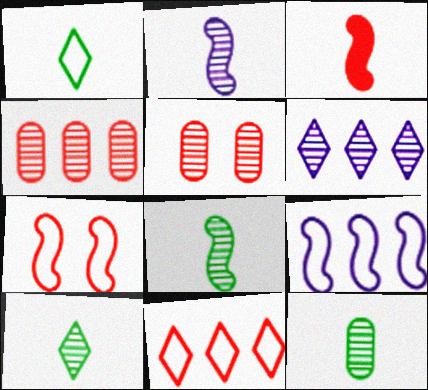[[3, 5, 11], 
[5, 6, 8], 
[8, 10, 12]]